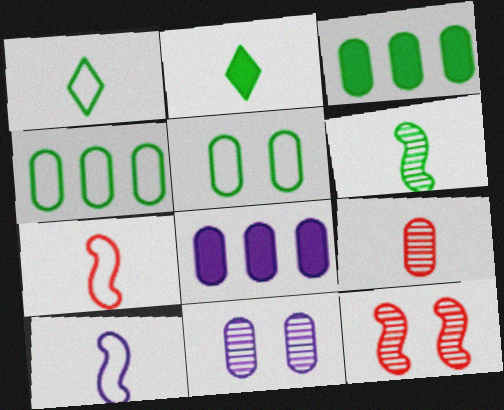[[1, 8, 12], 
[2, 9, 10], 
[5, 8, 9]]